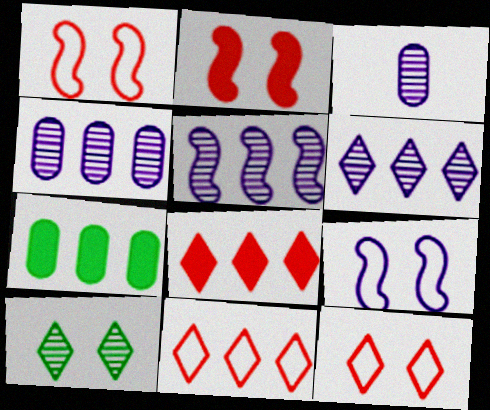[[4, 5, 6], 
[5, 7, 11]]